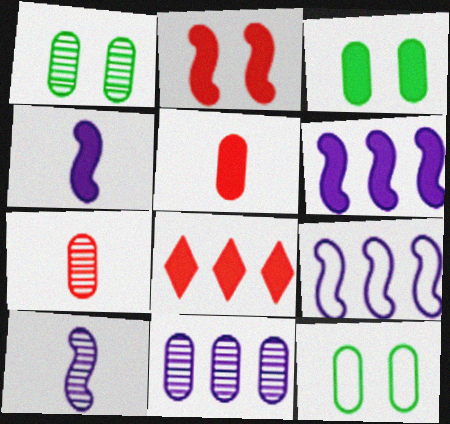[[1, 3, 12], 
[1, 7, 11], 
[2, 5, 8], 
[3, 4, 8], 
[5, 11, 12], 
[8, 10, 12]]